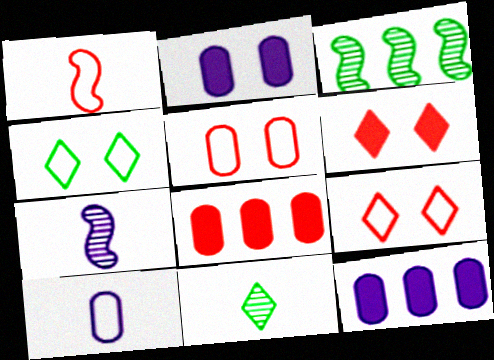[[3, 6, 10], 
[4, 7, 8]]